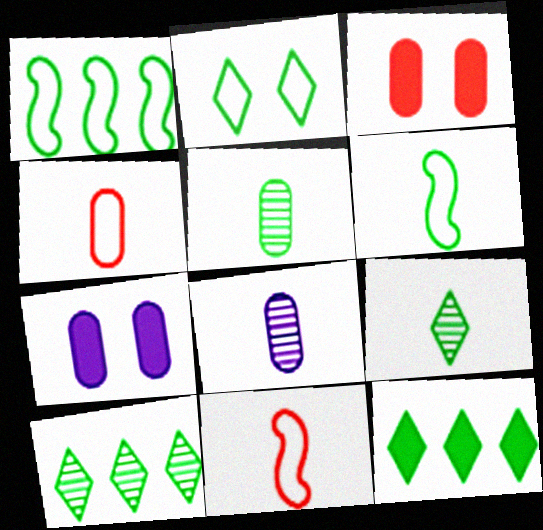[[2, 9, 12], 
[7, 10, 11]]